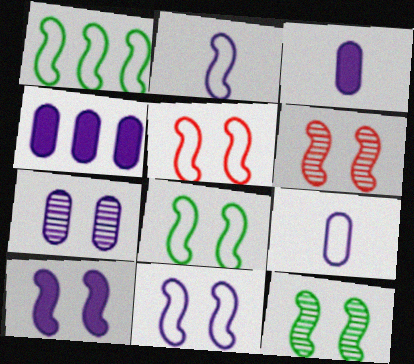[[1, 2, 5], 
[4, 7, 9], 
[5, 8, 11], 
[5, 10, 12], 
[6, 8, 10]]